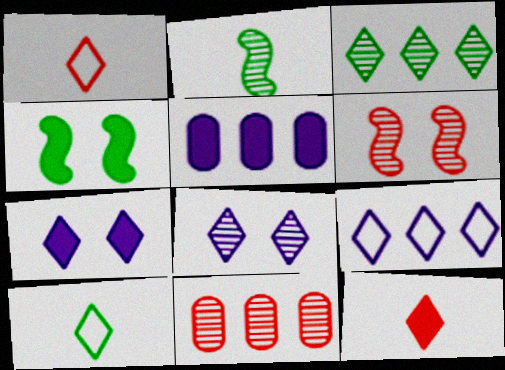[[1, 3, 7], 
[2, 8, 11], 
[4, 5, 12], 
[5, 6, 10]]